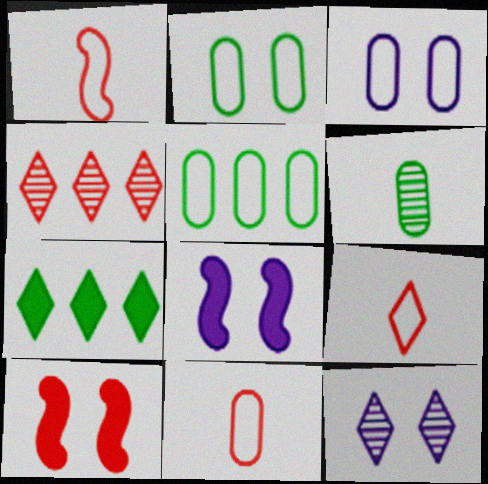[[1, 9, 11], 
[2, 10, 12], 
[3, 5, 11], 
[3, 8, 12], 
[4, 10, 11], 
[7, 9, 12]]